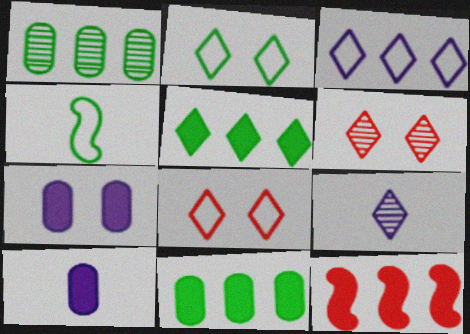[[1, 3, 12], 
[5, 8, 9]]